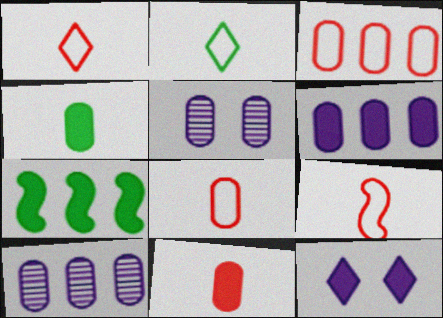[[1, 5, 7], 
[1, 8, 9], 
[3, 4, 5], 
[7, 11, 12]]